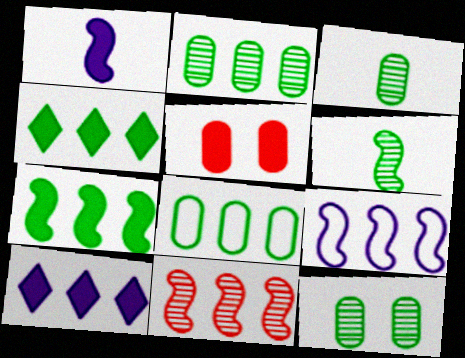[[1, 4, 5], 
[2, 3, 12], 
[7, 9, 11], 
[8, 10, 11]]